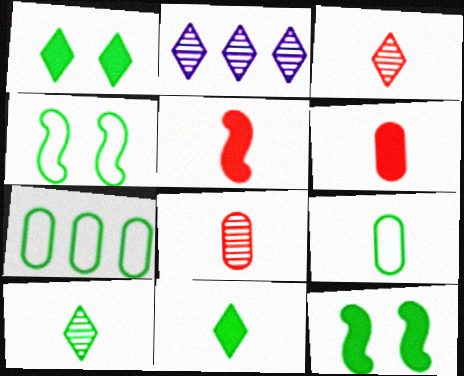[[2, 4, 6], 
[7, 10, 12]]